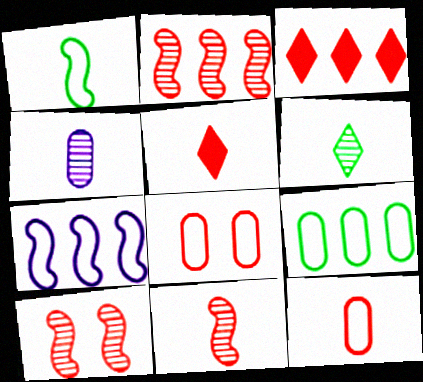[[1, 4, 5], 
[2, 5, 8], 
[2, 10, 11], 
[3, 8, 11], 
[3, 10, 12], 
[4, 6, 11], 
[5, 11, 12]]